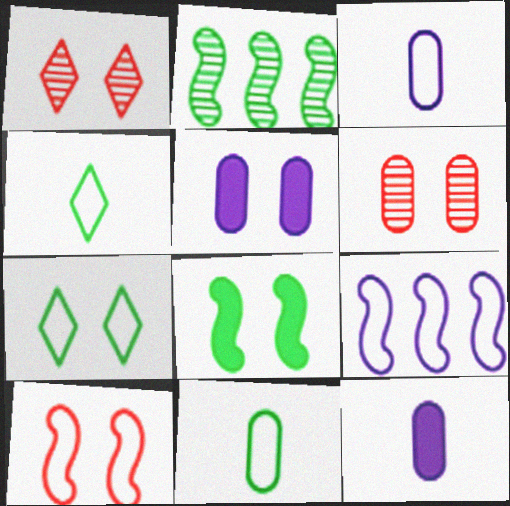[]